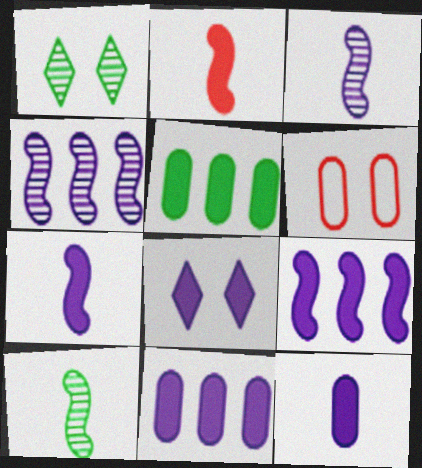[[2, 5, 8], 
[7, 8, 11], 
[8, 9, 12]]